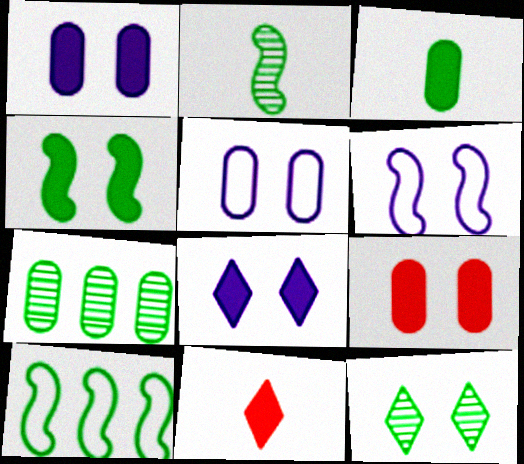[[2, 4, 10], 
[2, 7, 12], 
[3, 10, 12], 
[4, 8, 9], 
[6, 7, 11], 
[6, 9, 12]]